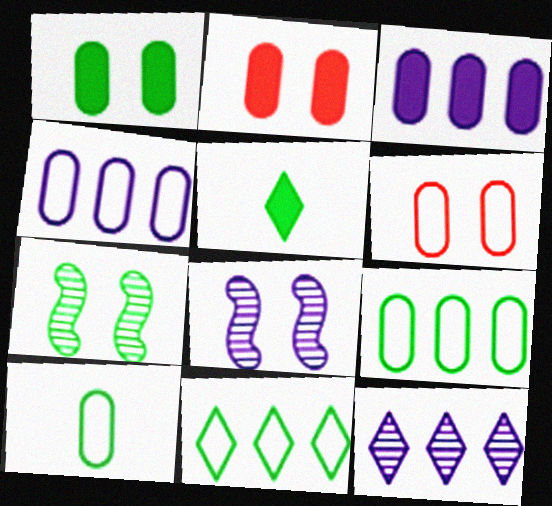[[4, 6, 10], 
[5, 7, 9]]